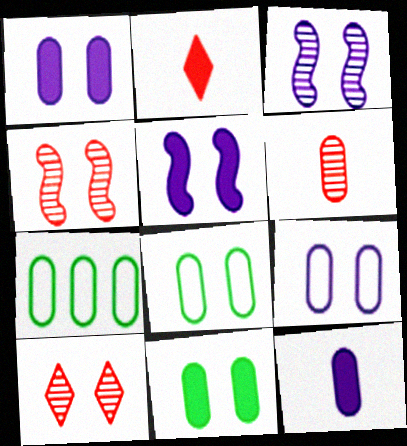[[1, 6, 7], 
[2, 3, 7], 
[5, 8, 10]]